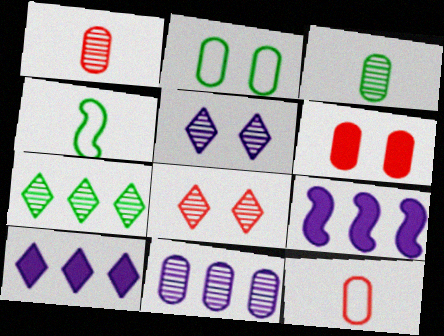[]